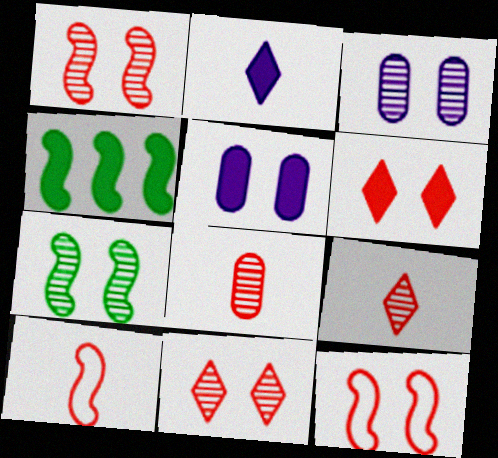[[3, 7, 11]]